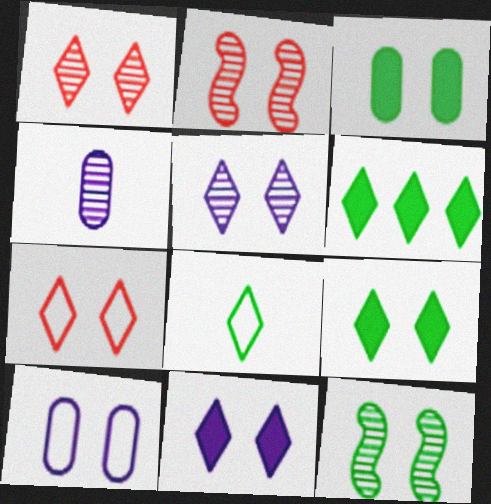[[2, 9, 10], 
[5, 7, 9]]